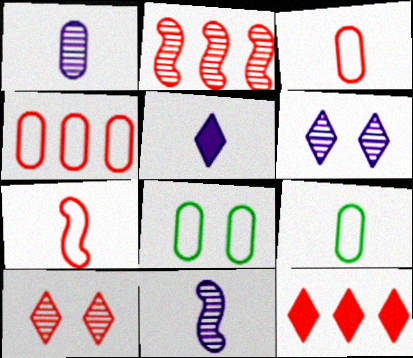[[2, 4, 12], 
[2, 5, 8], 
[8, 11, 12]]